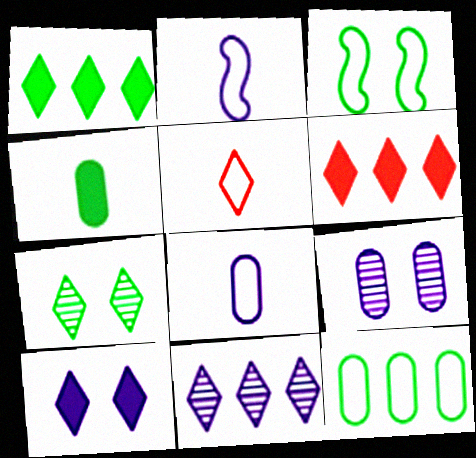[]